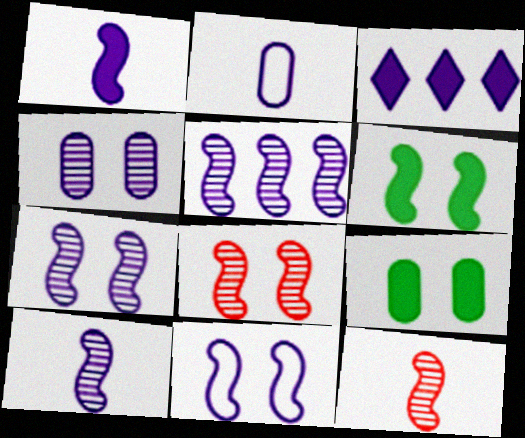[[1, 5, 11], 
[2, 3, 7], 
[5, 7, 10], 
[6, 8, 11]]